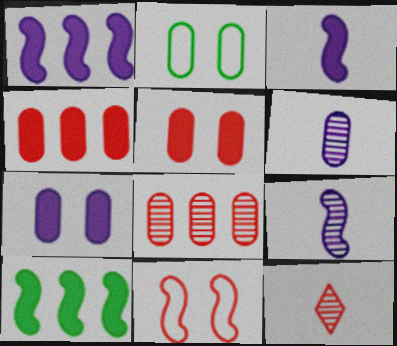[[1, 2, 12], 
[2, 4, 6], 
[4, 11, 12], 
[9, 10, 11]]